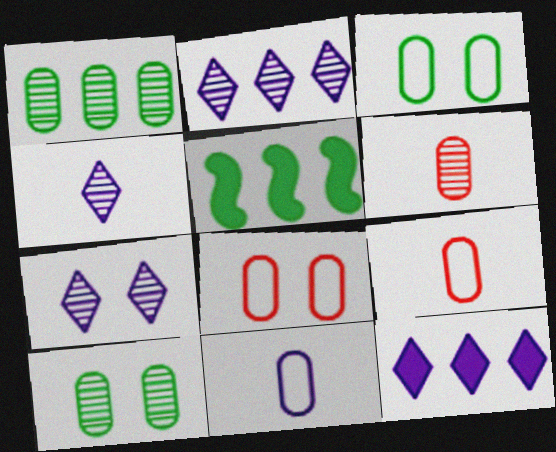[[2, 4, 7], 
[4, 5, 8], 
[5, 7, 9]]